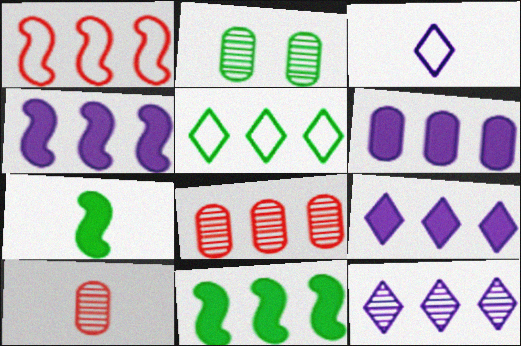[[2, 5, 7], 
[3, 7, 10], 
[4, 5, 8], 
[4, 6, 9]]